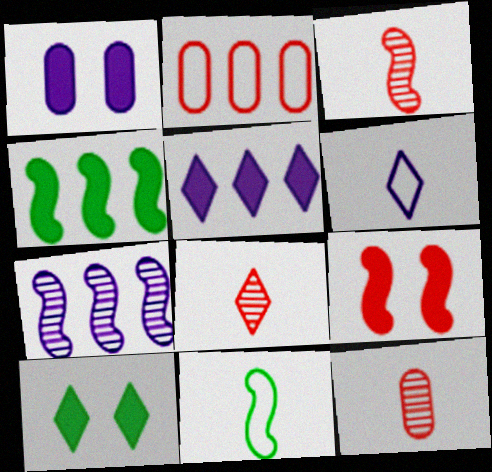[[1, 6, 7], 
[1, 9, 10], 
[2, 8, 9], 
[3, 8, 12], 
[7, 9, 11]]